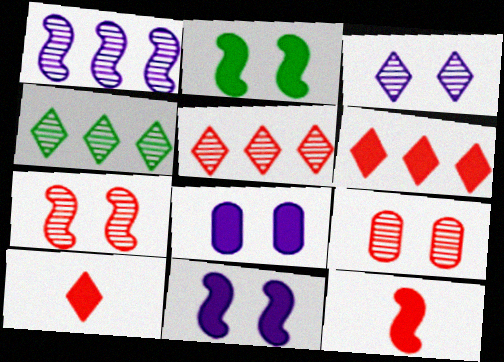[]